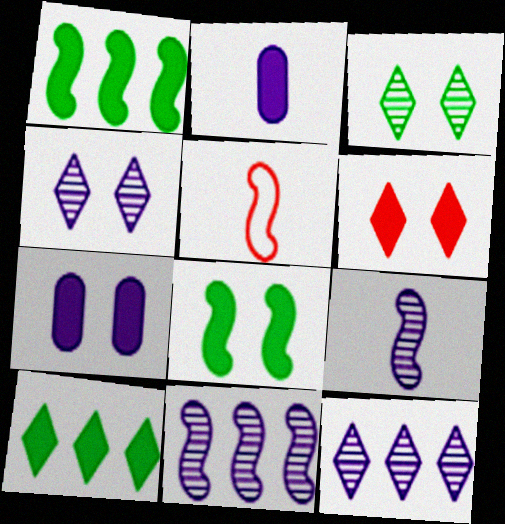[[1, 2, 6], 
[5, 8, 11], 
[6, 7, 8]]